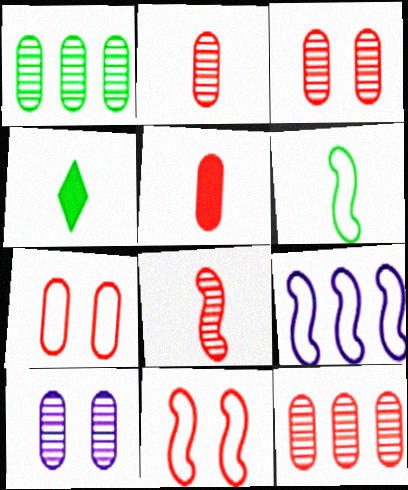[[1, 2, 10], 
[2, 3, 12], 
[3, 4, 9], 
[5, 7, 12], 
[6, 9, 11]]